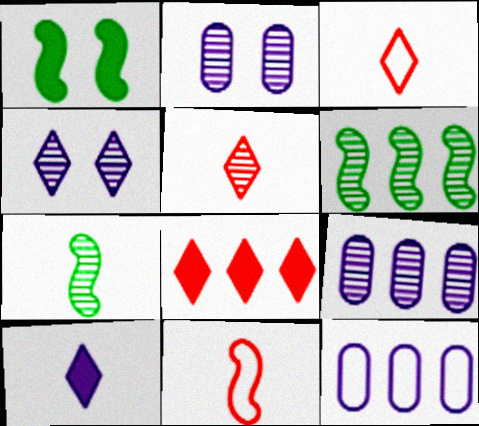[[1, 3, 9], 
[1, 5, 12], 
[2, 5, 6], 
[6, 8, 12]]